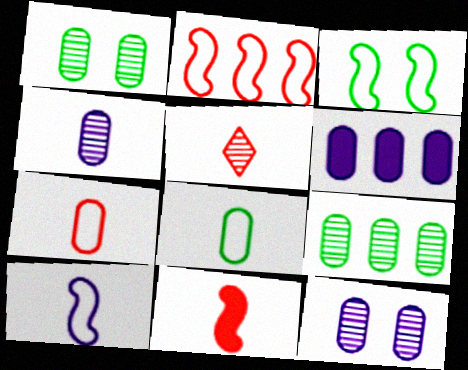[[1, 6, 7], 
[2, 3, 10], 
[3, 5, 6], 
[5, 7, 11]]